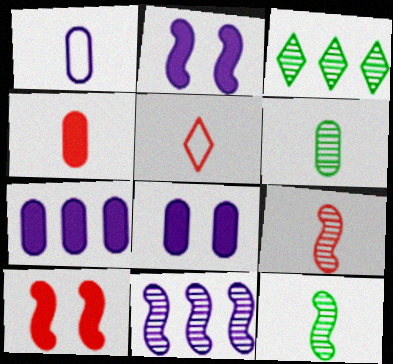[[1, 3, 10], 
[1, 4, 6], 
[4, 5, 9]]